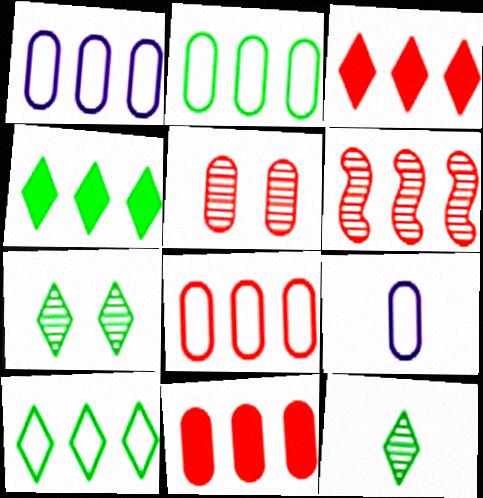[[1, 2, 8], 
[1, 4, 6], 
[3, 6, 8]]